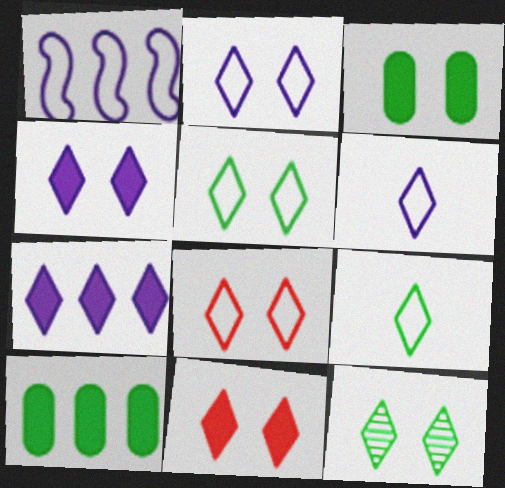[[2, 5, 8], 
[2, 11, 12], 
[4, 8, 12]]